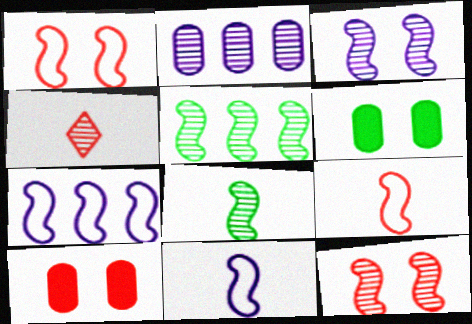[[4, 6, 7]]